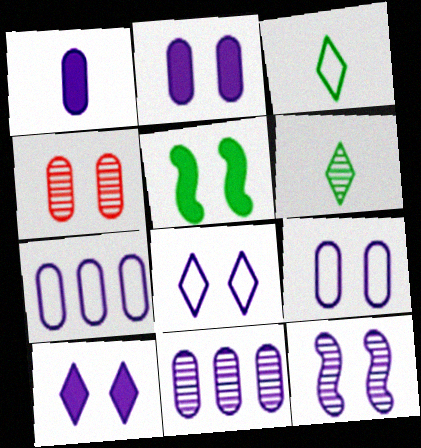[[1, 9, 11], 
[2, 8, 12], 
[4, 5, 8], 
[9, 10, 12]]